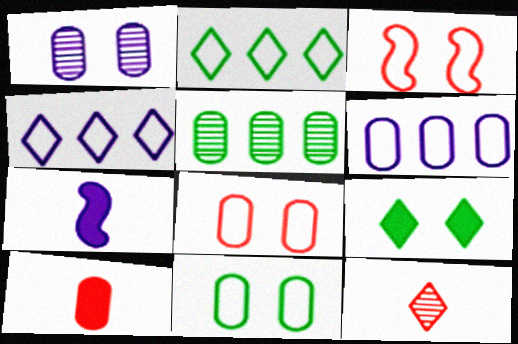[[1, 3, 9], 
[1, 4, 7], 
[4, 9, 12]]